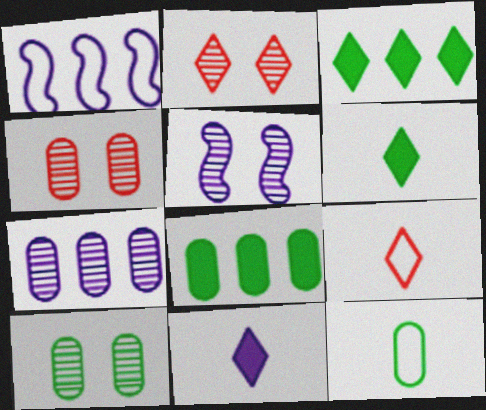[[1, 4, 6], 
[2, 5, 10], 
[5, 8, 9], 
[8, 10, 12]]